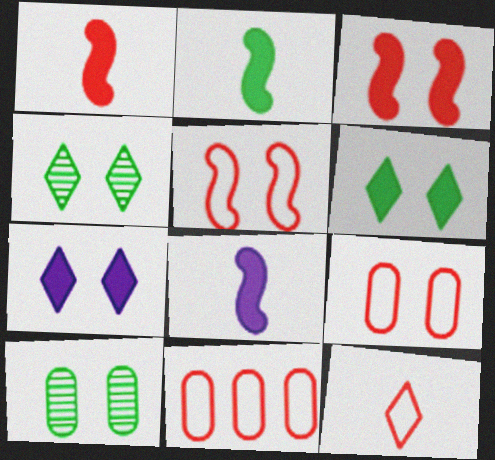[[1, 2, 8], 
[4, 8, 11], 
[5, 7, 10], 
[5, 11, 12]]